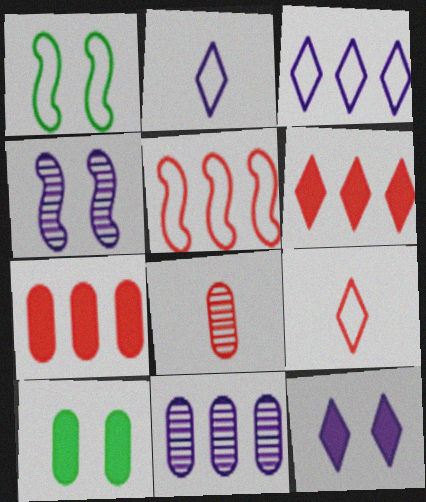[]